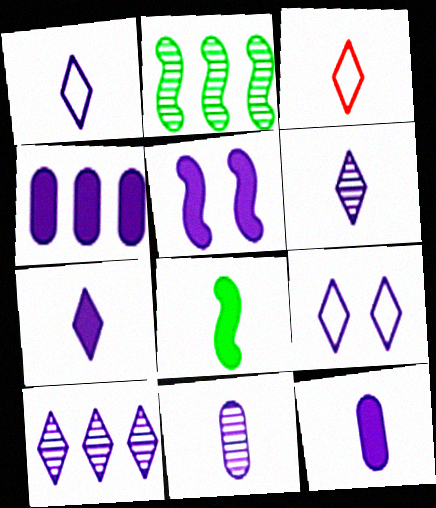[[1, 6, 7], 
[3, 8, 11], 
[4, 5, 7], 
[7, 9, 10]]